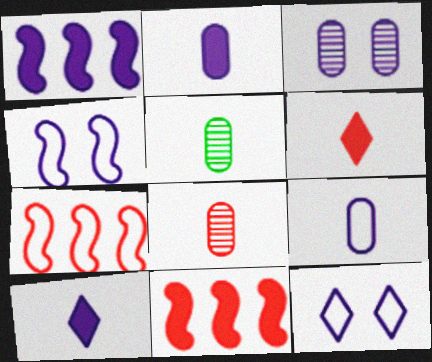[[5, 11, 12]]